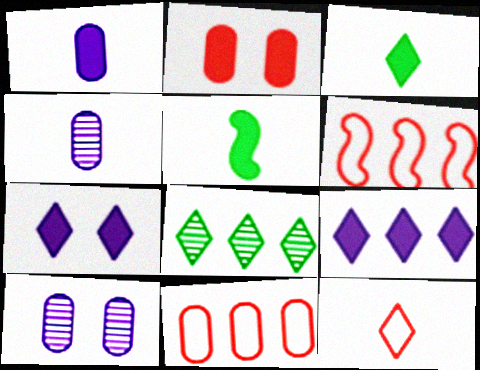[[2, 5, 9], 
[3, 6, 10], 
[4, 5, 12], 
[7, 8, 12]]